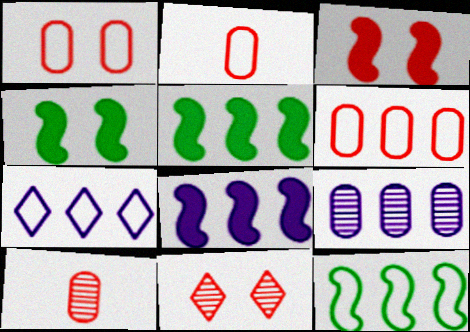[[1, 2, 6], 
[1, 3, 11], 
[4, 7, 10], 
[6, 7, 12], 
[7, 8, 9]]